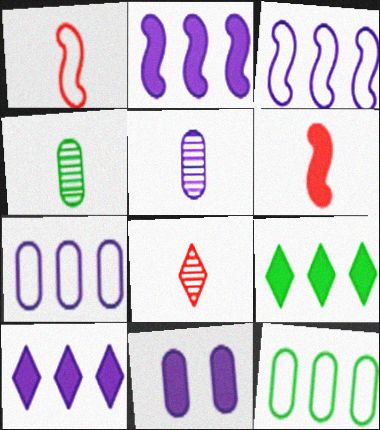[[5, 7, 11], 
[6, 9, 11]]